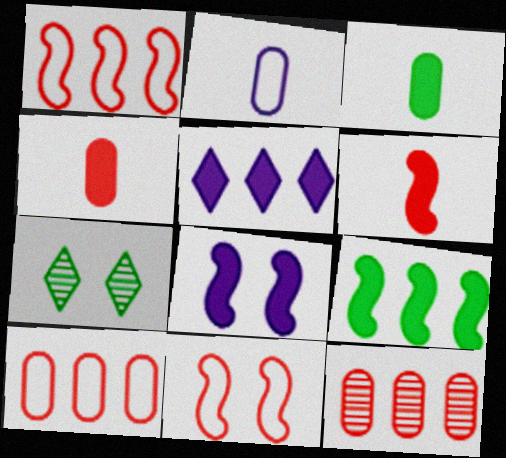[[6, 8, 9]]